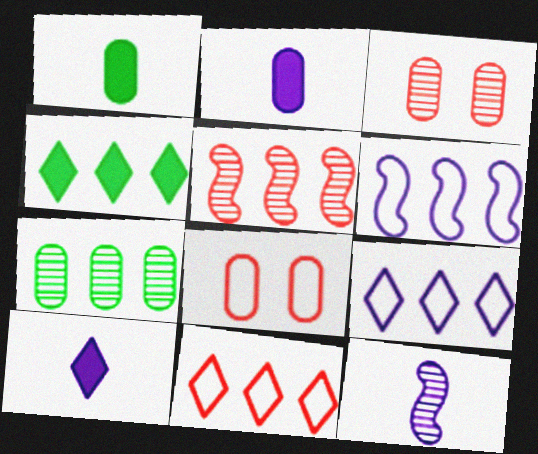[[2, 7, 8], 
[4, 8, 12]]